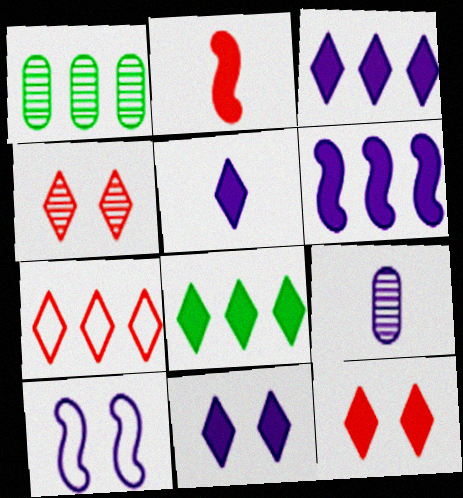[[1, 6, 7], 
[3, 5, 11], 
[3, 9, 10], 
[5, 8, 12]]